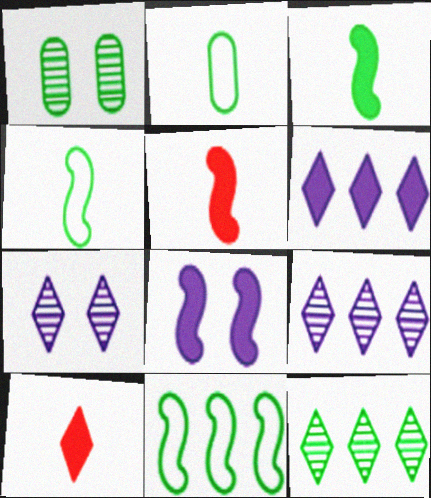[]